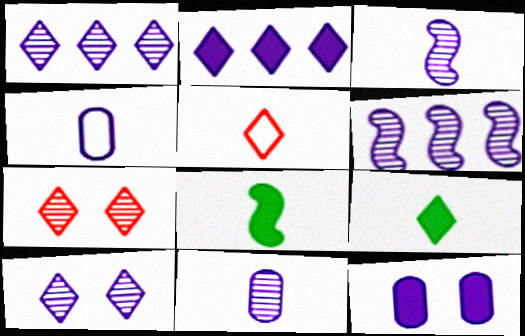[[5, 8, 11], 
[6, 10, 11]]